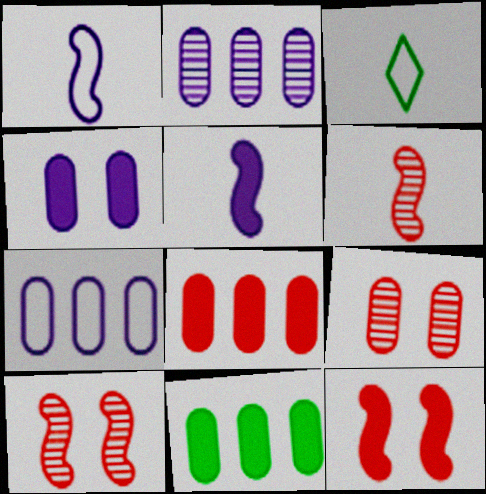[[2, 3, 12]]